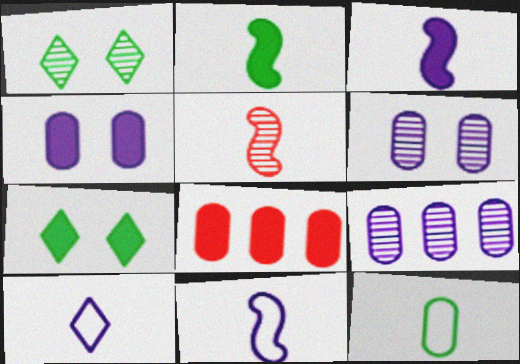[[1, 5, 9], 
[1, 8, 11], 
[2, 5, 11], 
[3, 7, 8], 
[6, 8, 12]]